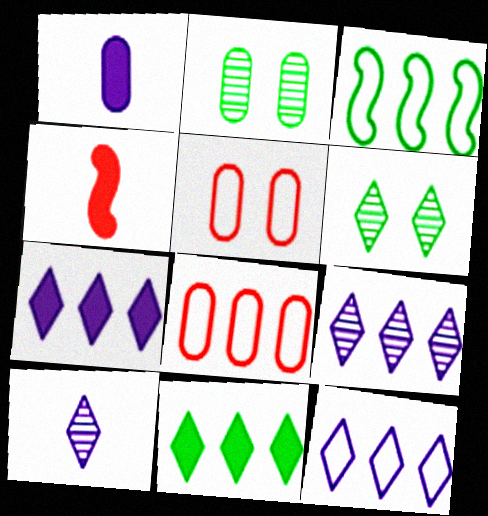[[1, 2, 8], 
[2, 4, 12], 
[3, 8, 12], 
[7, 9, 12]]